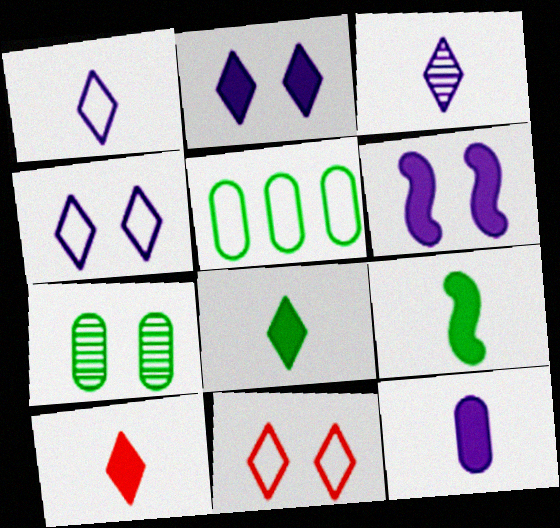[[6, 7, 11], 
[9, 10, 12]]